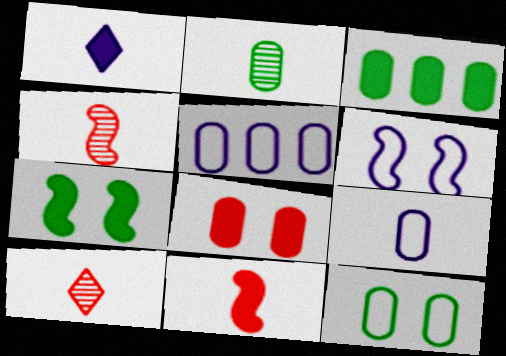[[2, 3, 12], 
[2, 5, 8], 
[3, 6, 10], 
[5, 7, 10]]